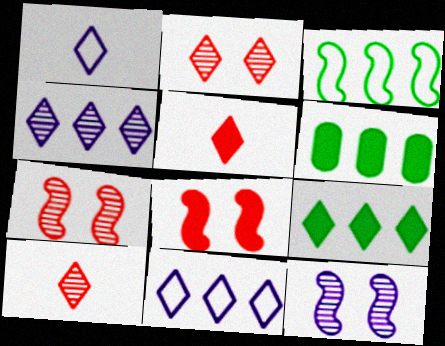[[1, 2, 9], 
[1, 6, 7]]